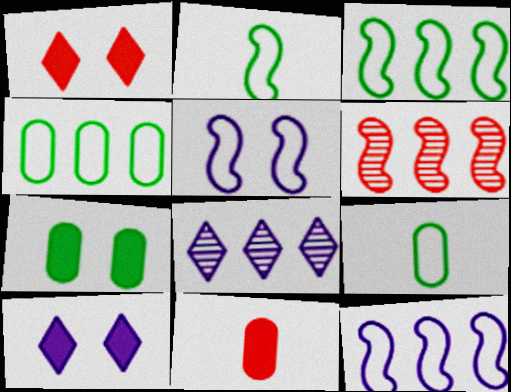[[6, 9, 10]]